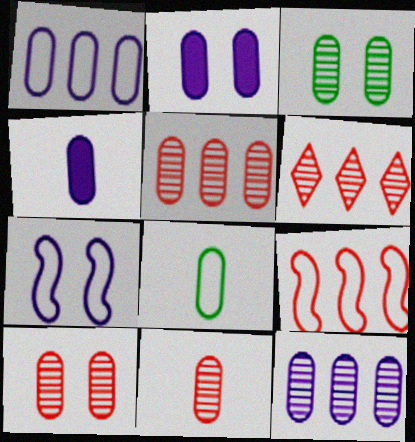[[2, 5, 8], 
[3, 11, 12], 
[4, 8, 11], 
[5, 10, 11]]